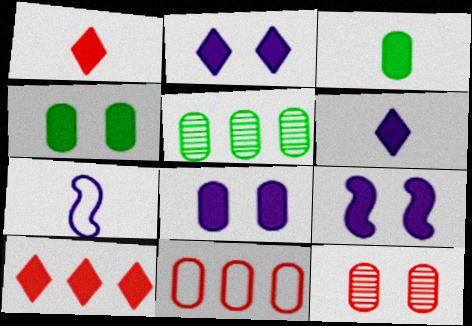[[2, 8, 9], 
[3, 9, 10]]